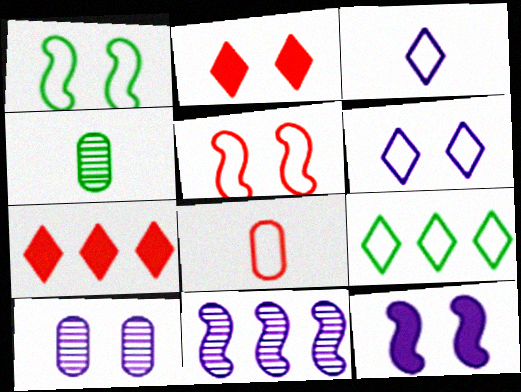[[1, 2, 10], 
[6, 10, 12]]